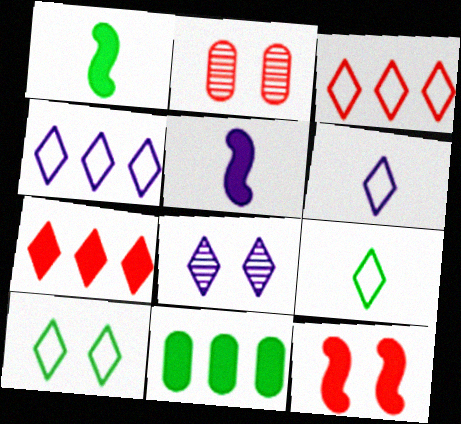[[1, 2, 4], 
[3, 6, 10], 
[7, 8, 9]]